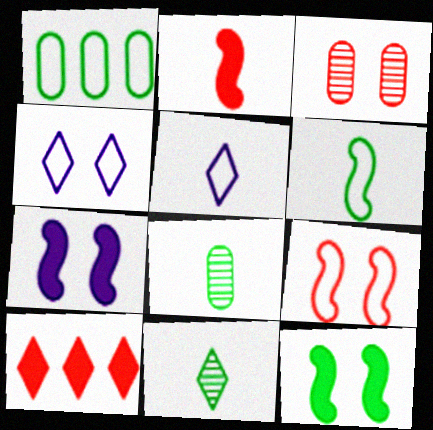[[1, 5, 9], 
[1, 11, 12], 
[2, 5, 8], 
[3, 4, 12], 
[4, 10, 11]]